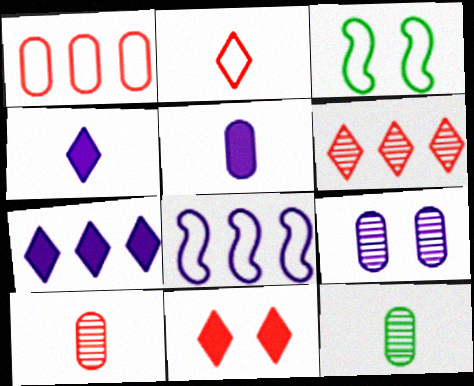[[2, 6, 11], 
[3, 5, 6], 
[3, 7, 10], 
[3, 9, 11], 
[4, 8, 9], 
[8, 11, 12]]